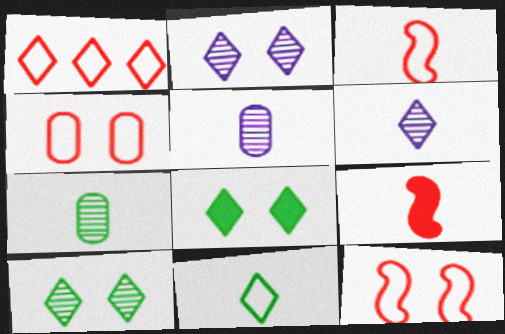[[1, 3, 4], 
[1, 6, 8], 
[5, 9, 11]]